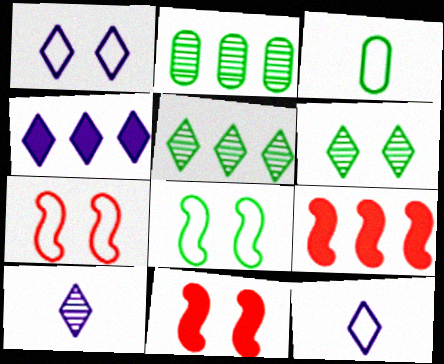[[1, 4, 10], 
[2, 11, 12]]